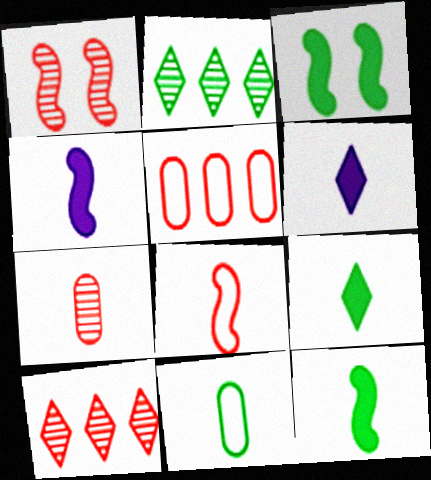[[1, 7, 10], 
[2, 3, 11]]